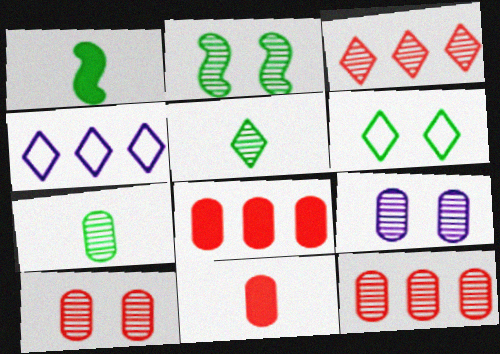[[1, 4, 10], 
[2, 4, 11], 
[7, 9, 12]]